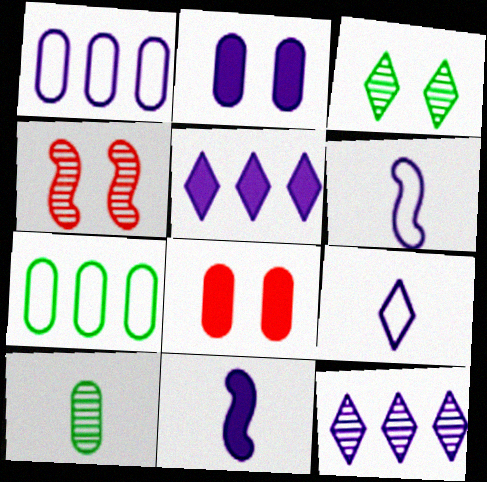[[1, 8, 10], 
[2, 5, 11], 
[2, 6, 12], 
[4, 10, 12]]